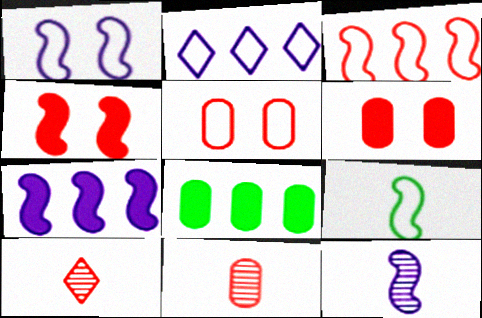[[1, 3, 9], 
[1, 7, 12], 
[1, 8, 10], 
[2, 5, 9], 
[3, 6, 10]]